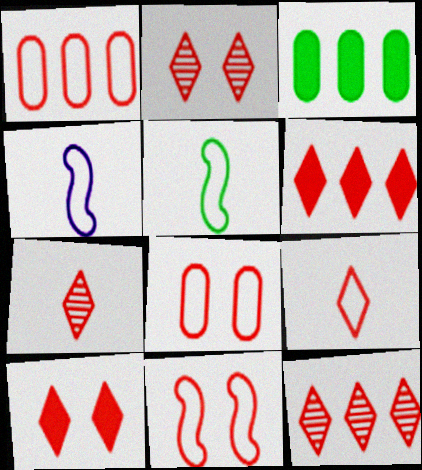[[1, 9, 11], 
[2, 3, 4], 
[2, 6, 9], 
[2, 7, 12], 
[9, 10, 12]]